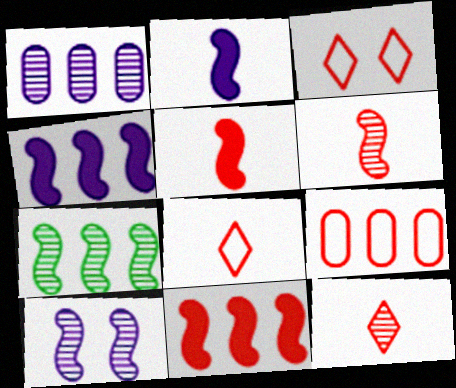[[6, 7, 10]]